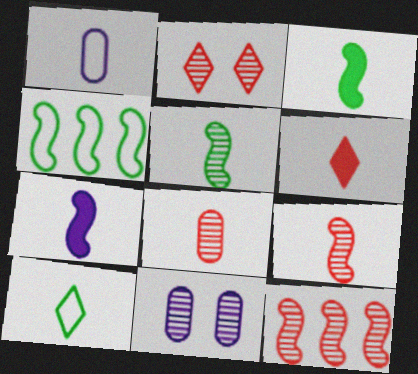[[1, 5, 6], 
[2, 8, 12], 
[4, 6, 11], 
[7, 8, 10]]